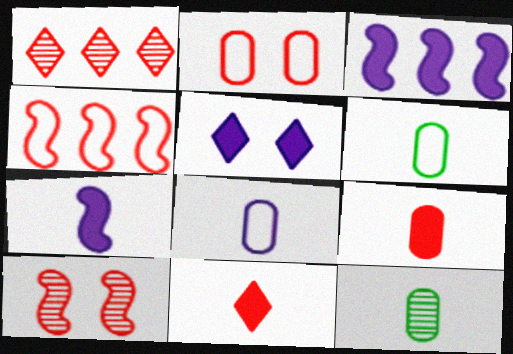[[4, 5, 12], 
[8, 9, 12]]